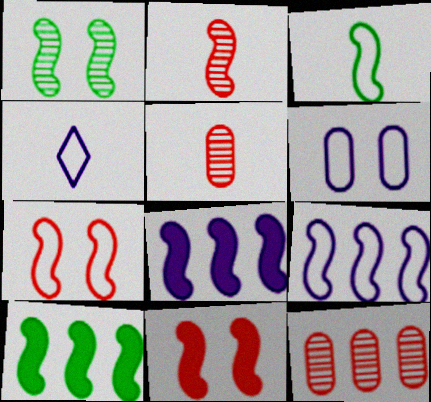[[1, 3, 10], 
[3, 7, 9], 
[4, 6, 9]]